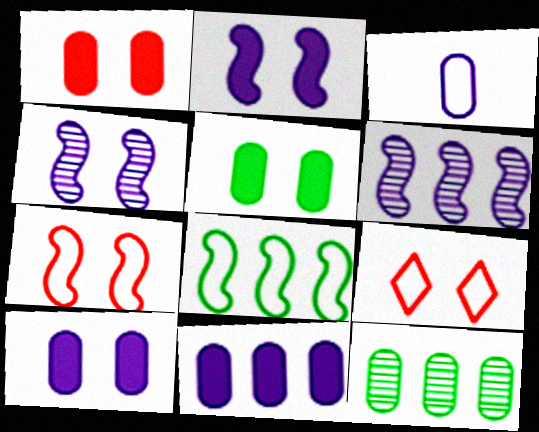[[1, 3, 12], 
[1, 5, 10], 
[3, 8, 9], 
[4, 5, 9]]